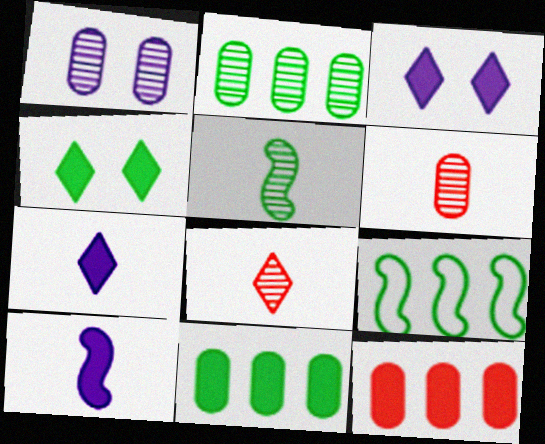[[1, 2, 6], 
[3, 6, 9], 
[4, 10, 12]]